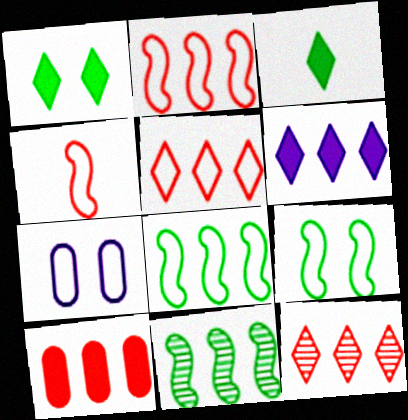[[2, 10, 12]]